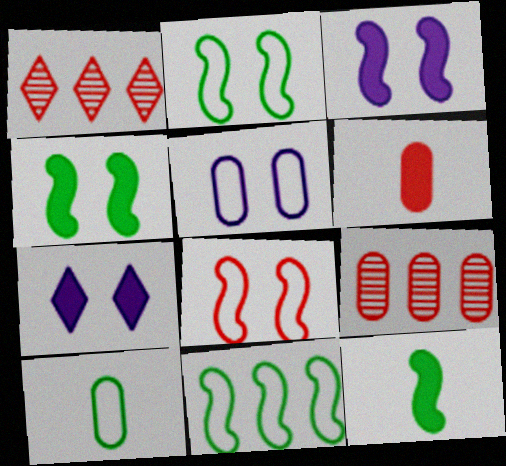[[1, 3, 10], 
[1, 5, 12], 
[1, 6, 8]]